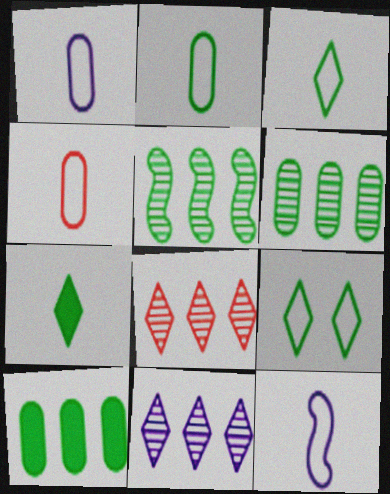[[1, 2, 4], 
[3, 4, 12]]